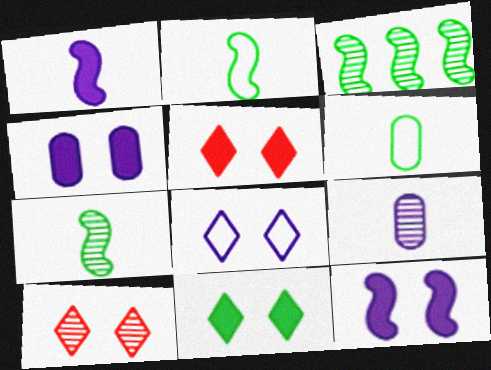[[3, 6, 11], 
[3, 9, 10], 
[8, 10, 11]]